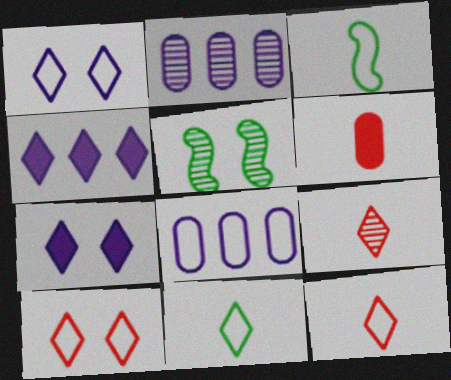[[2, 5, 9], 
[3, 8, 10]]